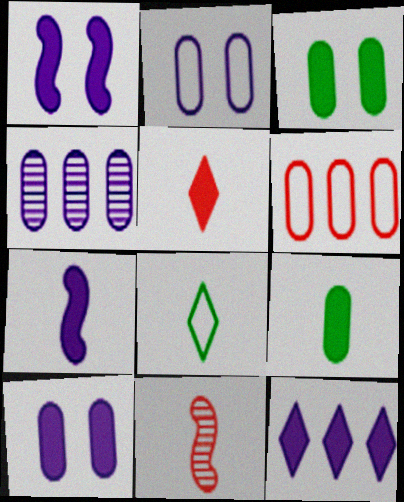[[5, 7, 9], 
[7, 10, 12]]